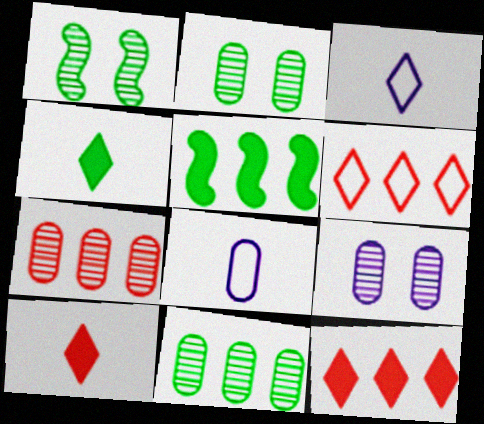[[1, 8, 12]]